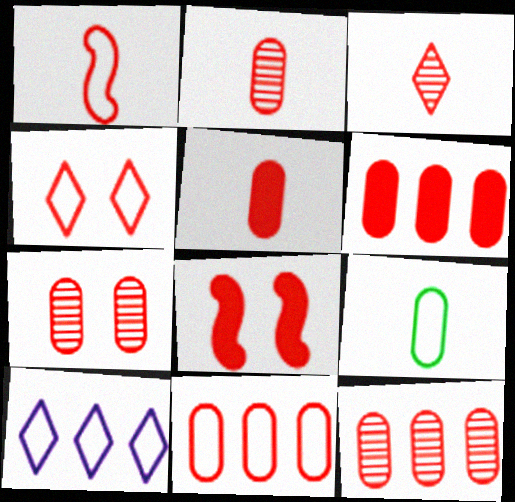[[1, 3, 5], 
[1, 4, 11], 
[2, 7, 12], 
[3, 8, 11], 
[4, 7, 8], 
[5, 7, 11], 
[6, 11, 12]]